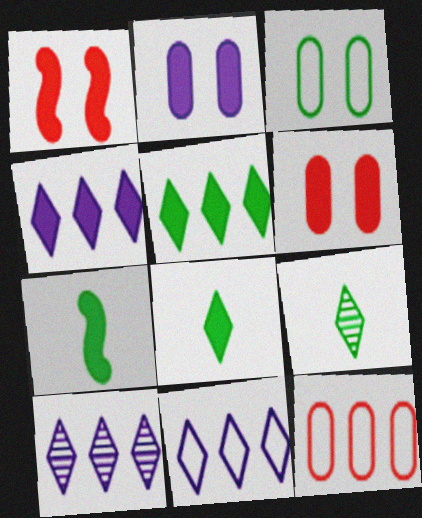[[4, 6, 7], 
[4, 10, 11]]